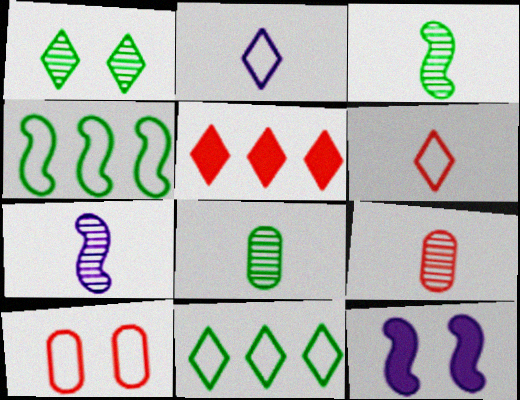[[1, 2, 5], 
[1, 10, 12], 
[2, 4, 10], 
[9, 11, 12]]